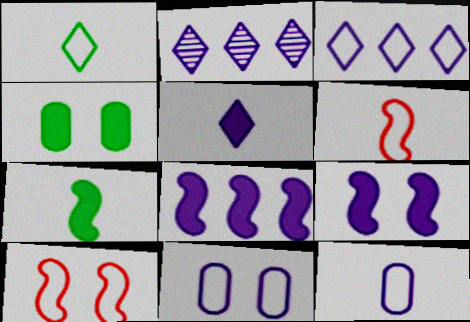[[1, 6, 12], 
[2, 4, 6], 
[2, 9, 12]]